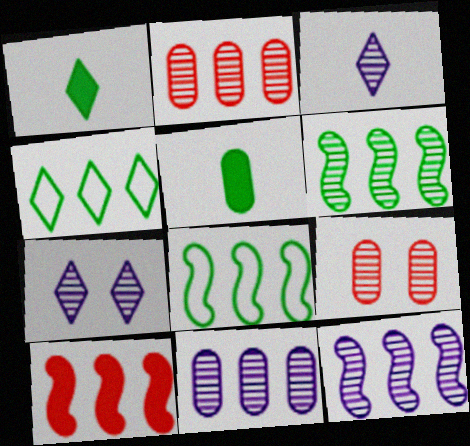[[3, 6, 9], 
[4, 10, 11], 
[8, 10, 12]]